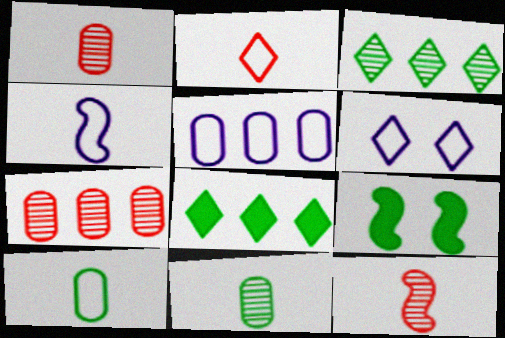[[2, 4, 10], 
[3, 9, 10], 
[4, 5, 6]]